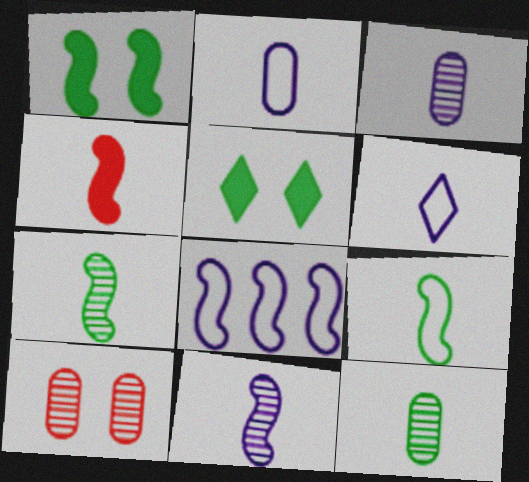[[4, 6, 12], 
[4, 9, 11]]